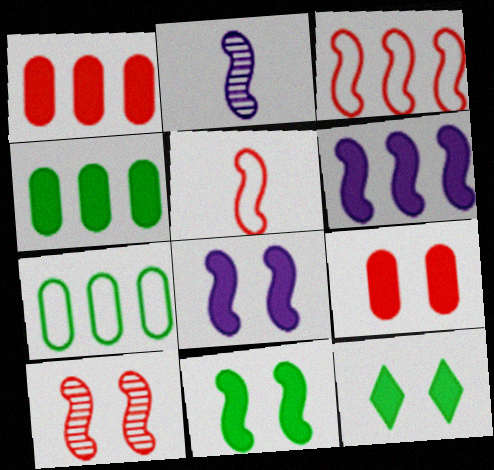[[2, 3, 11], 
[8, 9, 12]]